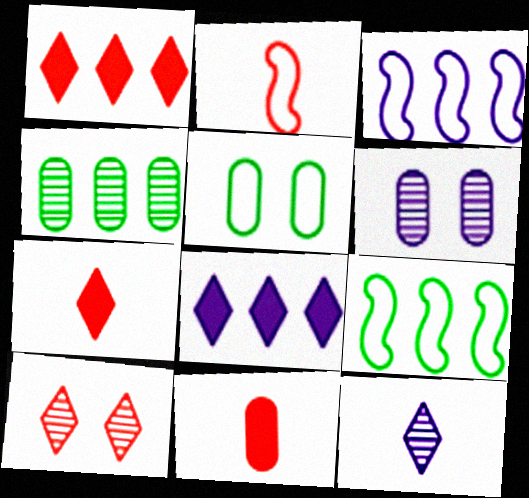[[1, 3, 4], 
[6, 7, 9]]